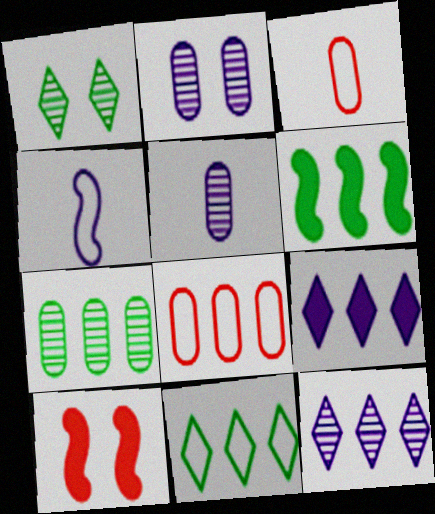[[2, 4, 9], 
[5, 10, 11], 
[6, 7, 11], 
[6, 8, 12]]